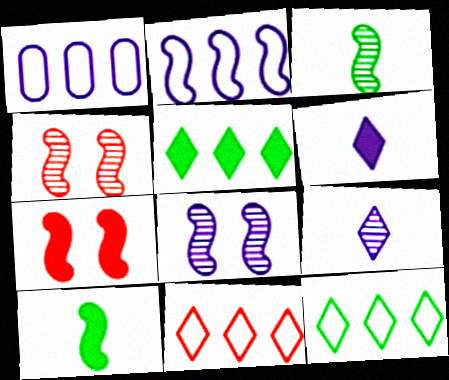[[1, 6, 8], 
[2, 3, 7], 
[2, 4, 10]]